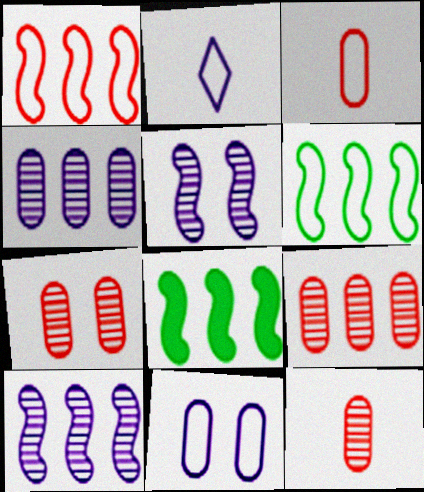[[1, 8, 10], 
[2, 7, 8], 
[7, 9, 12]]